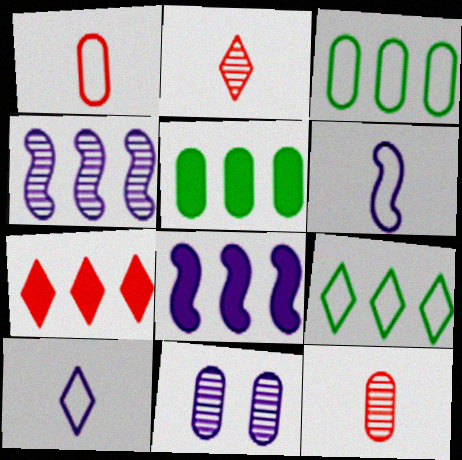[[1, 5, 11], 
[3, 4, 7], 
[5, 7, 8], 
[8, 10, 11]]